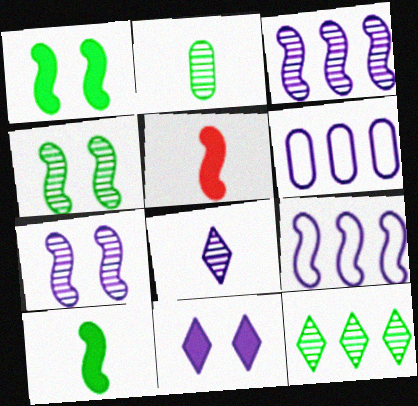[[2, 4, 12], 
[4, 5, 9]]